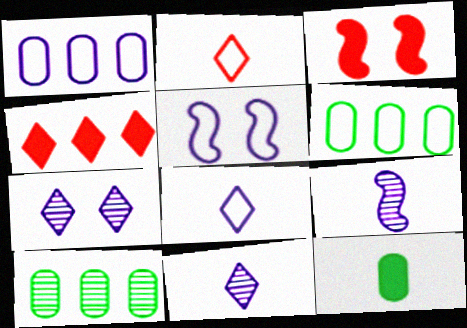[[1, 5, 8], 
[2, 5, 6], 
[2, 9, 12], 
[3, 6, 11], 
[3, 8, 10]]